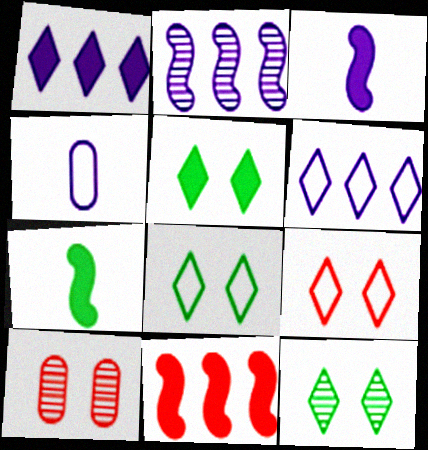[[4, 11, 12], 
[5, 8, 12], 
[6, 7, 10]]